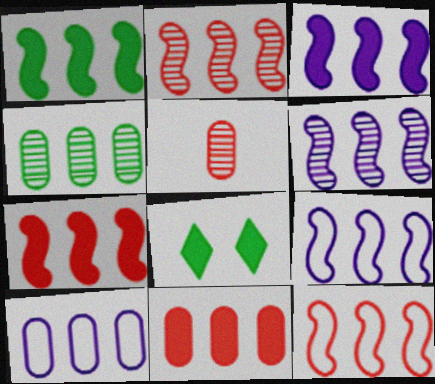[[1, 2, 9], 
[1, 3, 7], 
[1, 6, 12], 
[2, 7, 12], 
[3, 6, 9], 
[4, 10, 11], 
[5, 8, 9]]